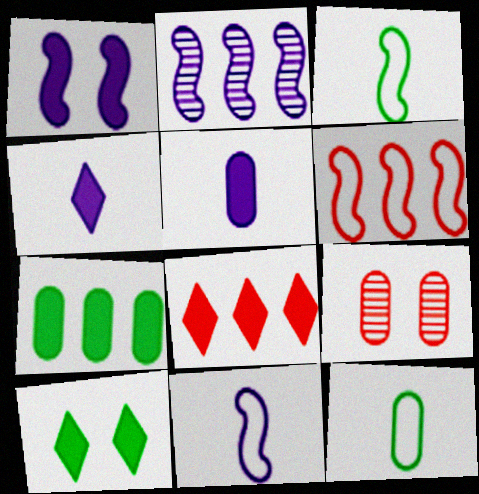[[1, 2, 11], 
[4, 8, 10]]